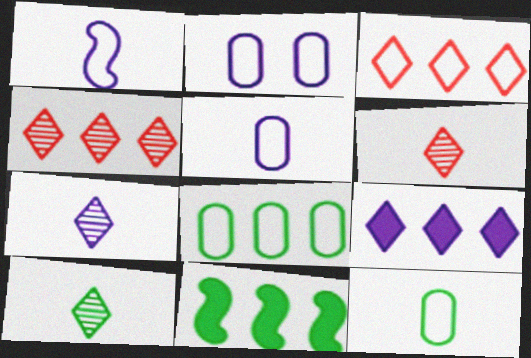[[2, 6, 11], 
[6, 7, 10]]